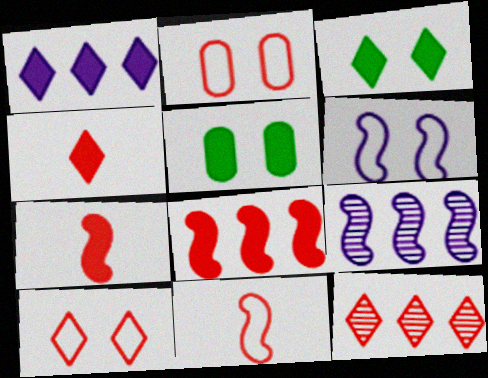[[1, 3, 4], 
[1, 5, 7], 
[2, 7, 12], 
[4, 10, 12]]